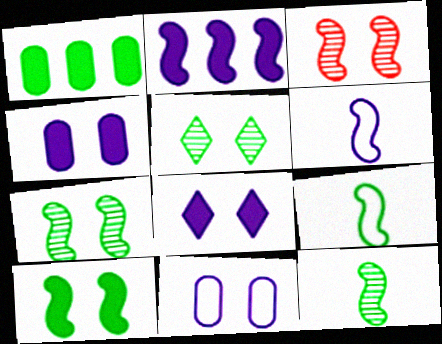[[1, 5, 9], 
[2, 3, 9]]